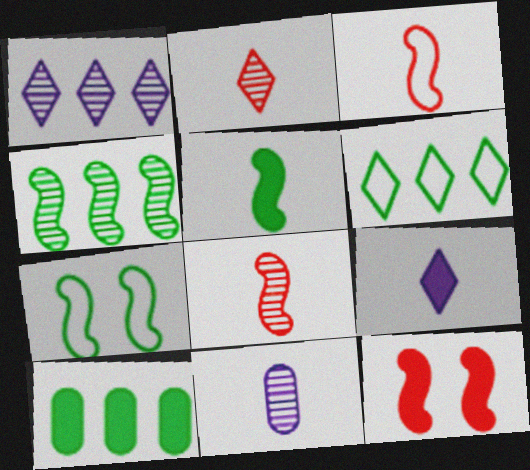[[4, 5, 7], 
[4, 6, 10], 
[6, 11, 12], 
[9, 10, 12]]